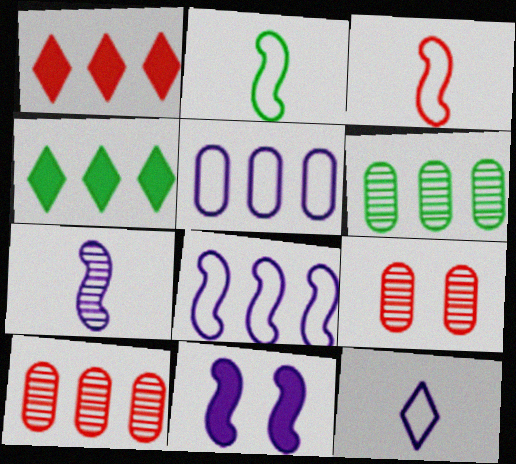[[1, 3, 9], 
[1, 6, 8], 
[4, 8, 10], 
[7, 8, 11]]